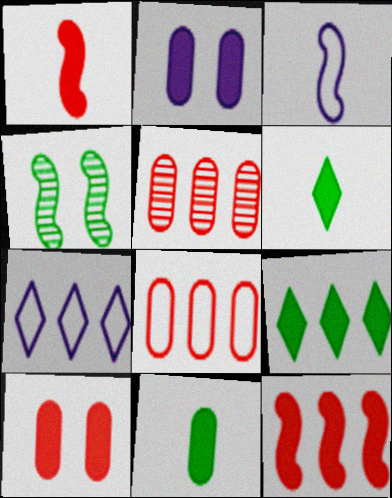[[1, 2, 9], 
[2, 6, 12], 
[3, 4, 12]]